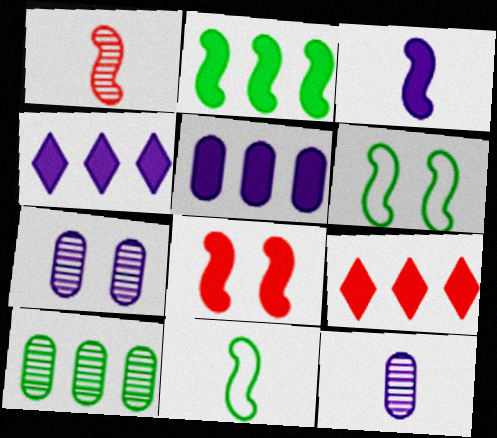[[1, 3, 11], 
[2, 3, 8], 
[2, 5, 9], 
[6, 9, 12], 
[7, 9, 11]]